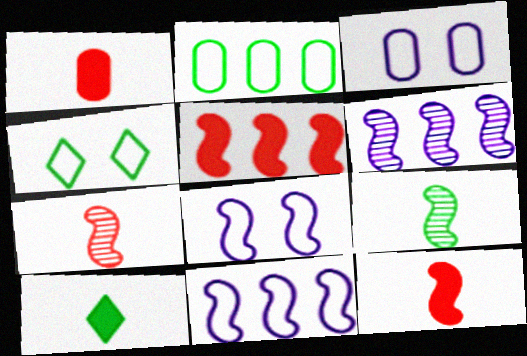[[1, 4, 6], 
[5, 8, 9]]